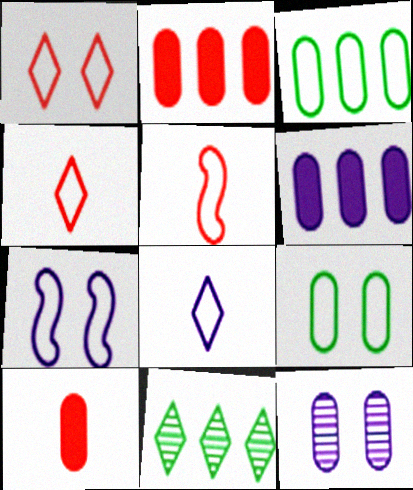[[1, 7, 9], 
[3, 4, 7], 
[3, 10, 12], 
[7, 10, 11]]